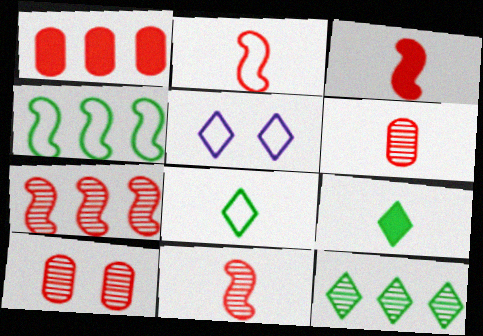[[2, 3, 11]]